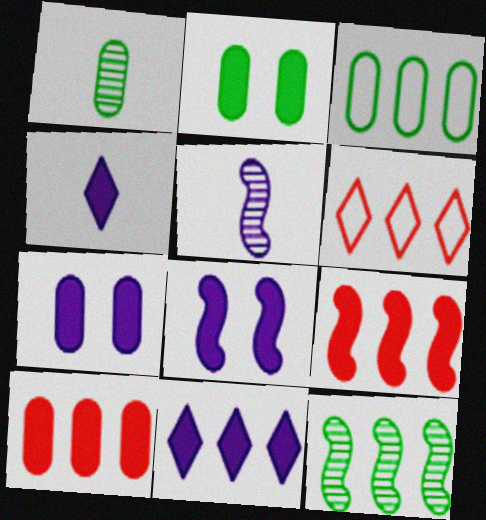[[1, 2, 3], 
[1, 6, 8], 
[2, 4, 9], 
[2, 5, 6]]